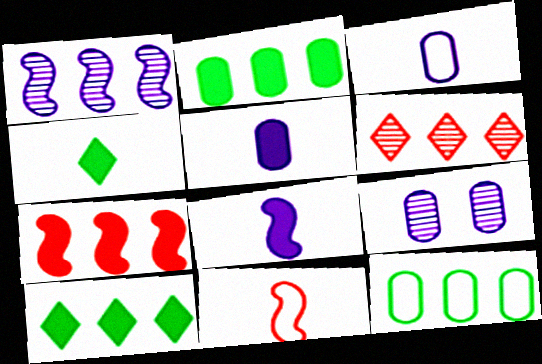[[9, 10, 11]]